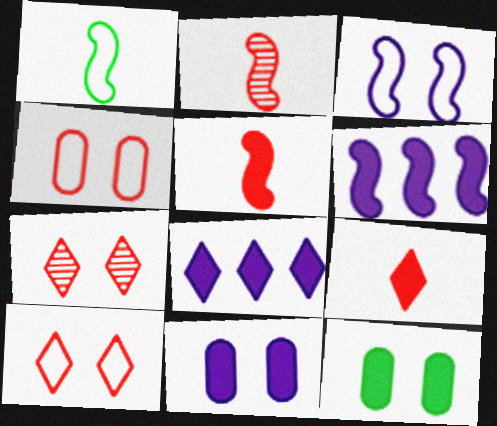[[3, 7, 12], 
[5, 8, 12], 
[6, 9, 12]]